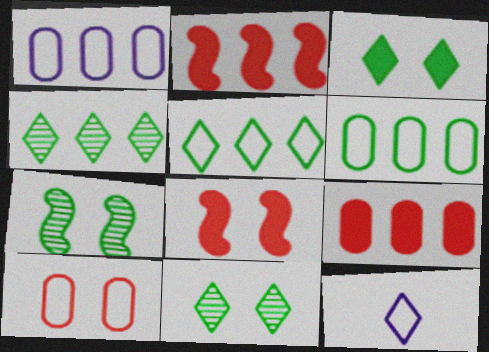[[1, 2, 4], 
[7, 9, 12]]